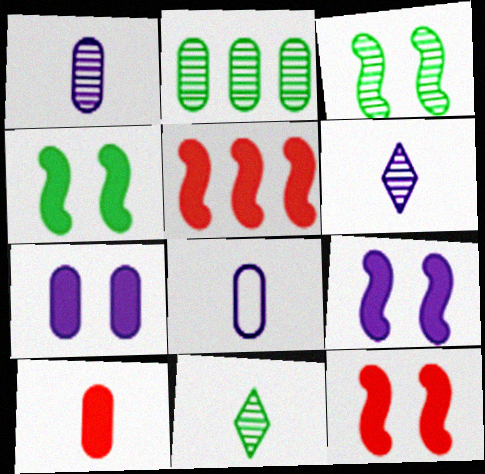[[2, 3, 11], 
[4, 9, 12]]